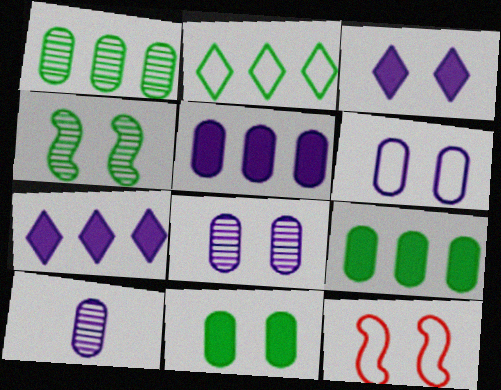[[5, 6, 10]]